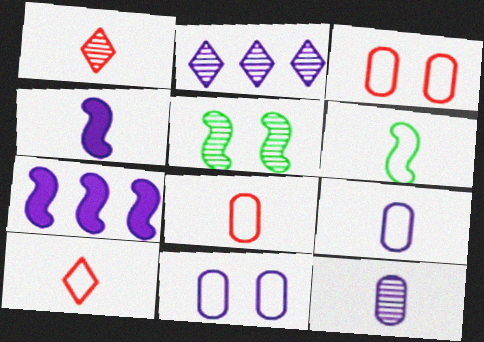[[2, 4, 11], 
[6, 9, 10]]